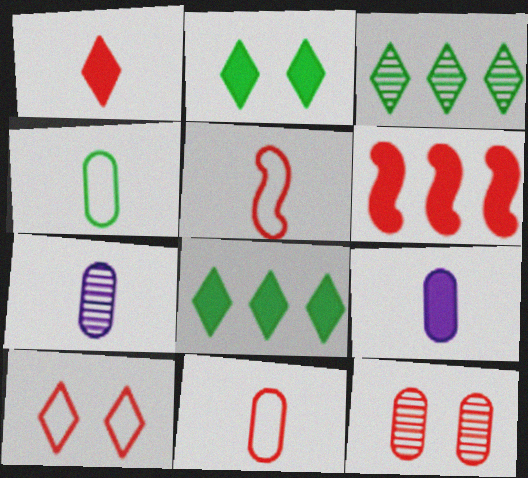[[2, 6, 9]]